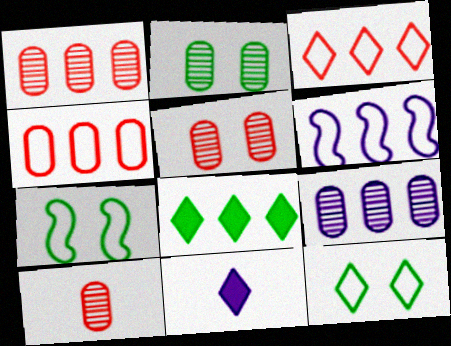[[1, 5, 10], 
[1, 6, 8], 
[1, 7, 11], 
[2, 9, 10]]